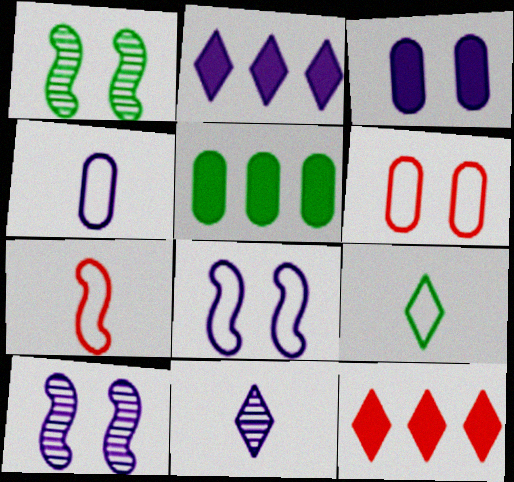[[1, 4, 12], 
[1, 5, 9], 
[2, 4, 10], 
[4, 7, 9]]